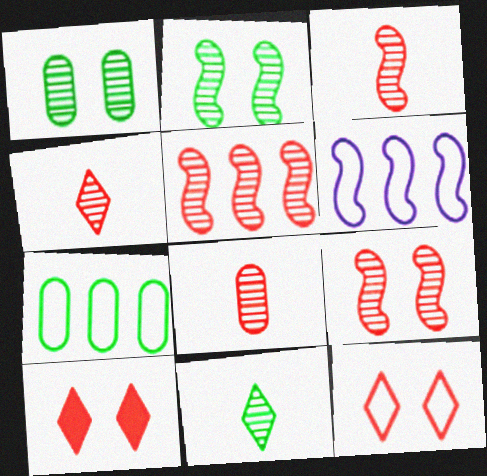[[3, 4, 8], 
[3, 5, 9]]